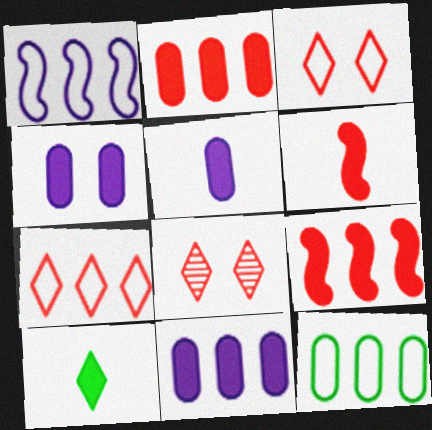[[1, 7, 12], 
[4, 5, 11], 
[4, 9, 10], 
[5, 6, 10]]